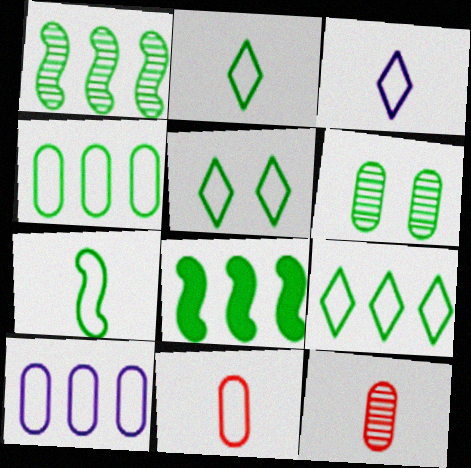[[2, 5, 9], 
[2, 6, 8], 
[3, 7, 11], 
[4, 5, 7]]